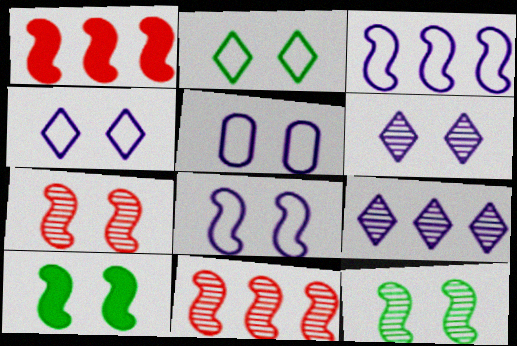[[4, 5, 8], 
[7, 8, 10]]